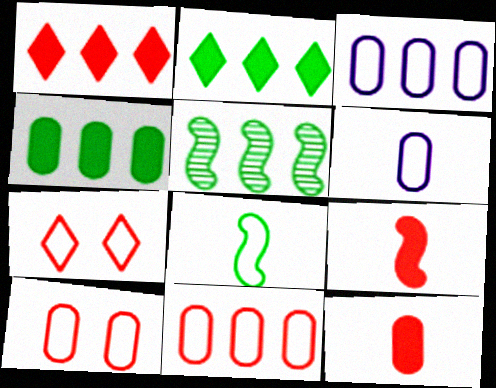[[1, 3, 5], 
[3, 7, 8]]